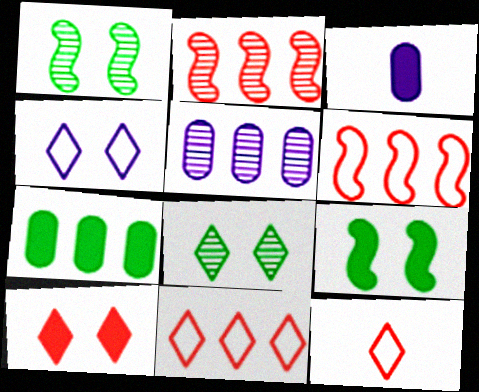[[1, 3, 11], 
[3, 6, 8], 
[4, 8, 10], 
[5, 9, 12]]